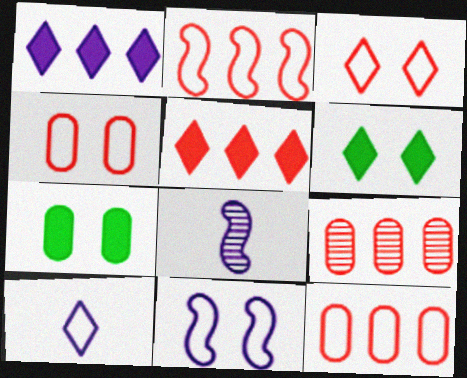[[2, 5, 9], 
[6, 8, 12]]